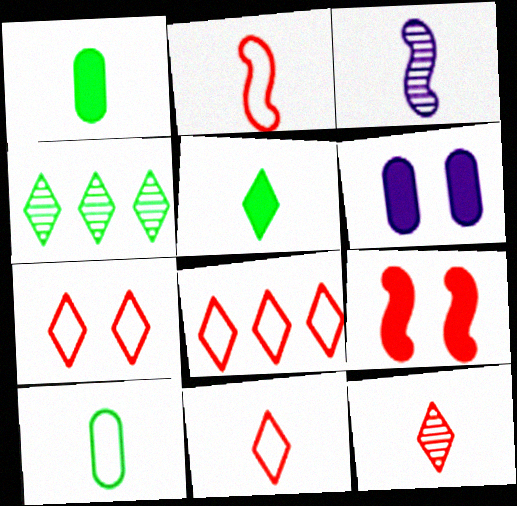[[1, 3, 11], 
[2, 4, 6], 
[7, 8, 11]]